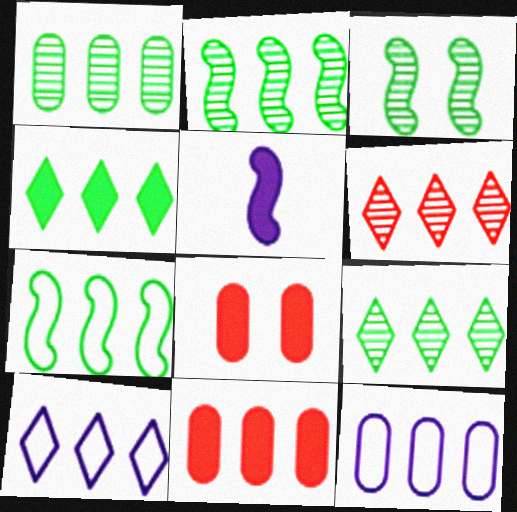[[1, 2, 9], 
[1, 4, 7], 
[1, 11, 12], 
[2, 10, 11], 
[4, 5, 8], 
[4, 6, 10]]